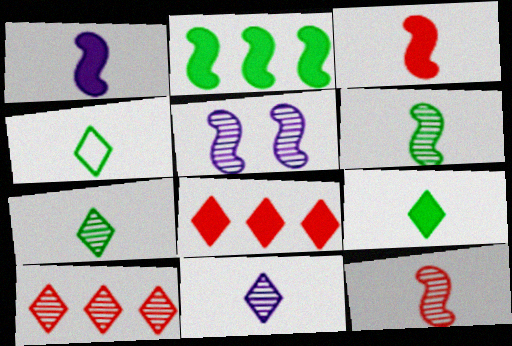[[4, 7, 9]]